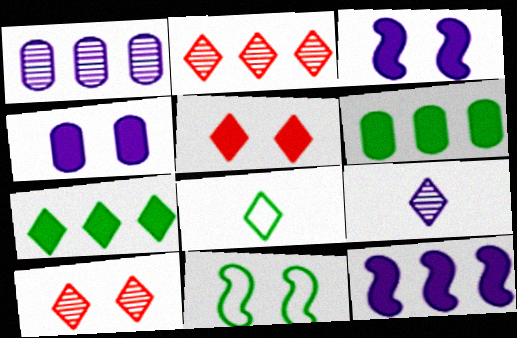[[4, 10, 11]]